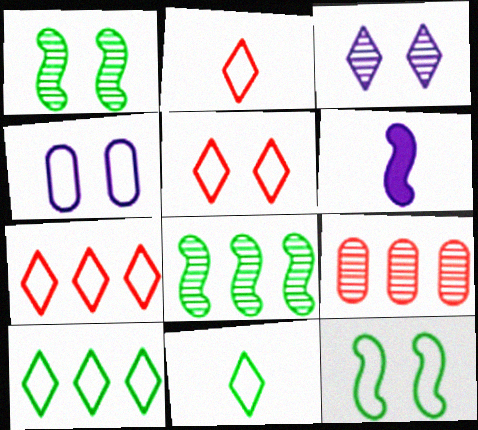[[2, 5, 7], 
[4, 5, 12]]